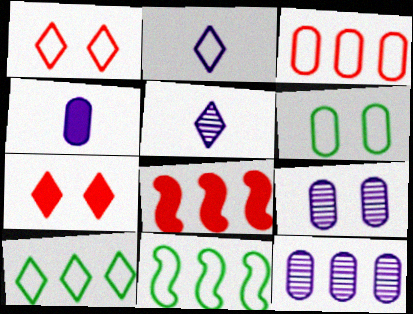[[1, 2, 10], 
[5, 6, 8], 
[5, 7, 10], 
[8, 10, 12]]